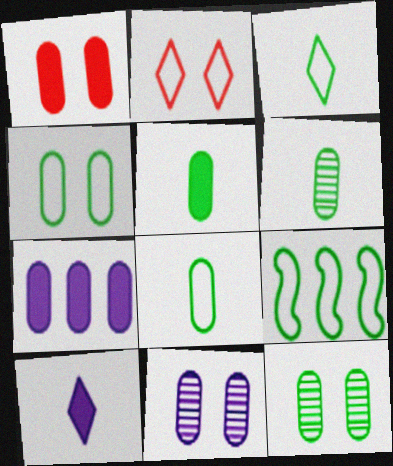[[1, 4, 11], 
[1, 5, 7], 
[3, 4, 9], 
[5, 6, 8]]